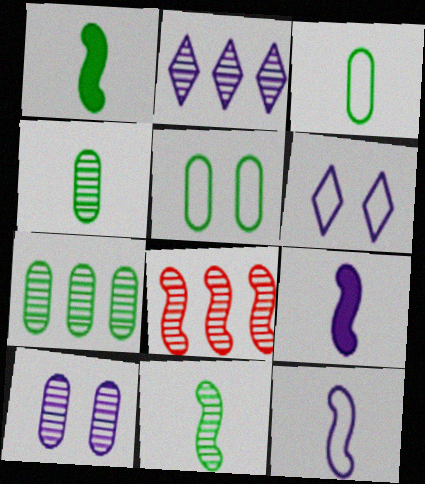[[2, 7, 8]]